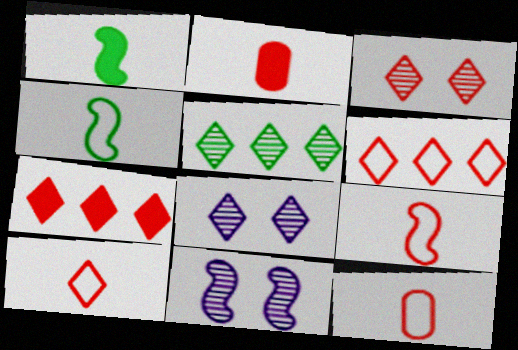[[3, 7, 10], 
[9, 10, 12]]